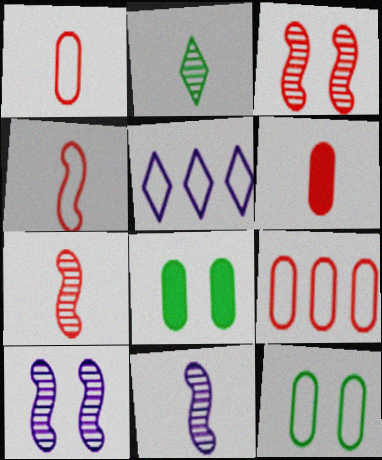[[4, 5, 12], 
[5, 7, 8]]